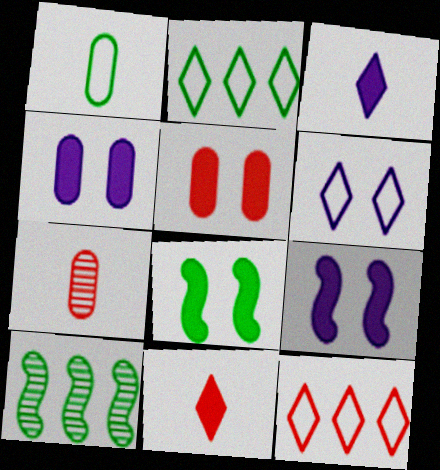[[2, 7, 9]]